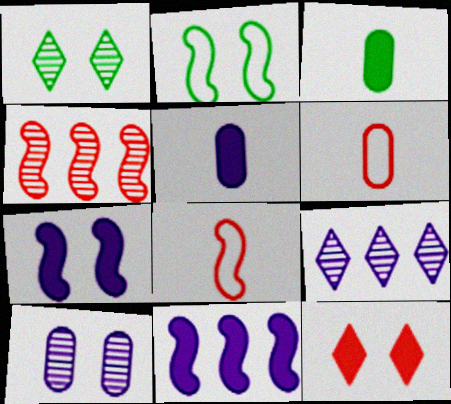[[1, 6, 11], 
[2, 10, 12], 
[3, 11, 12], 
[4, 6, 12]]